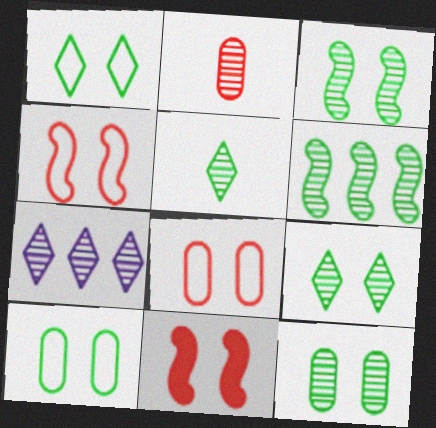[[2, 3, 7], 
[3, 9, 12], 
[5, 6, 12]]